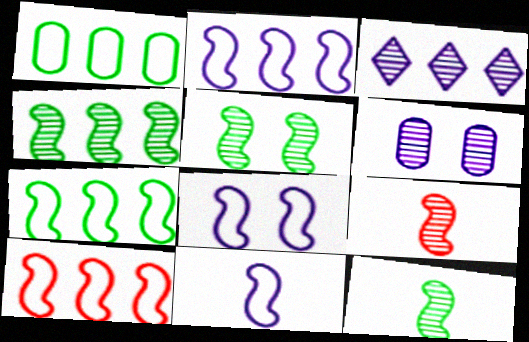[[2, 7, 10], 
[2, 8, 11], 
[4, 5, 12]]